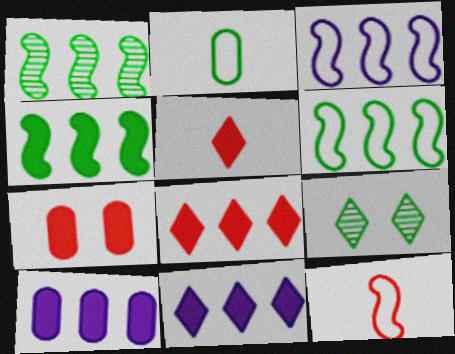[[1, 4, 6], 
[2, 4, 9], 
[4, 8, 10], 
[9, 10, 12]]